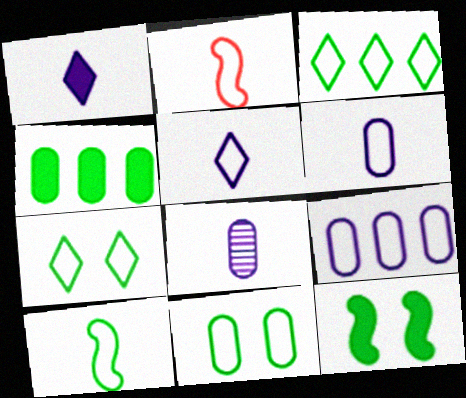[[2, 7, 9], 
[3, 10, 11]]